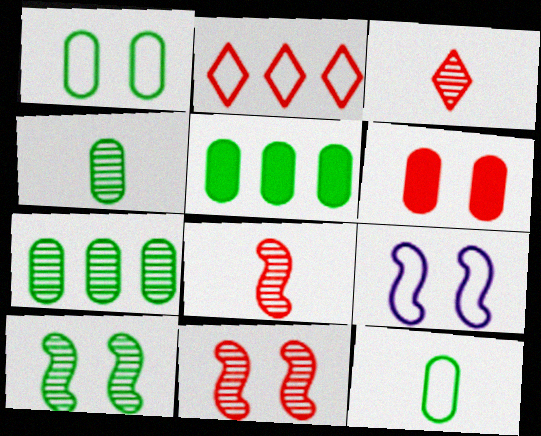[[1, 4, 5], 
[2, 6, 8], 
[2, 9, 12], 
[3, 5, 9]]